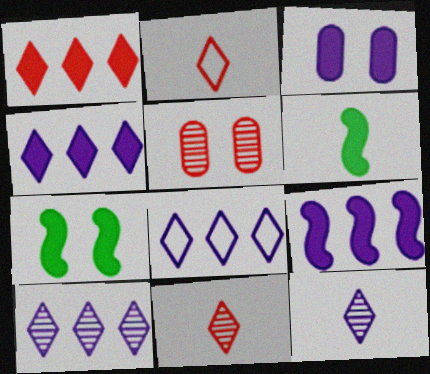[[1, 3, 6], 
[4, 8, 10], 
[5, 6, 8]]